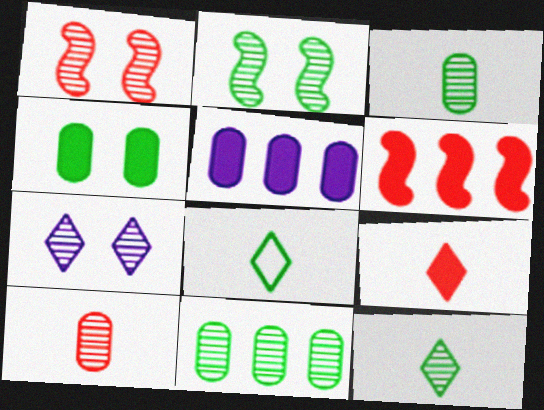[[1, 5, 8], 
[2, 11, 12]]